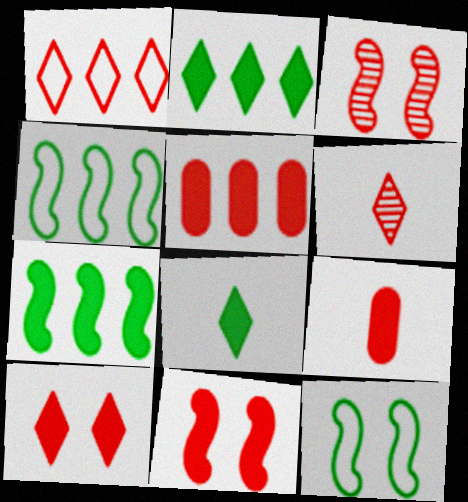[[1, 3, 9], 
[1, 6, 10]]